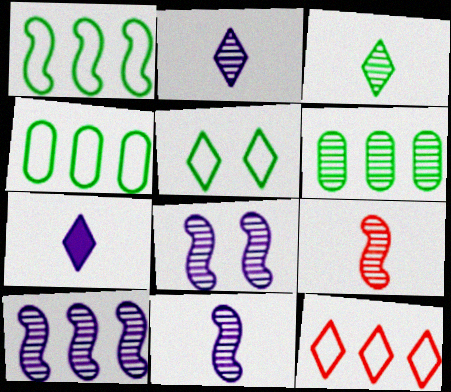[[8, 10, 11]]